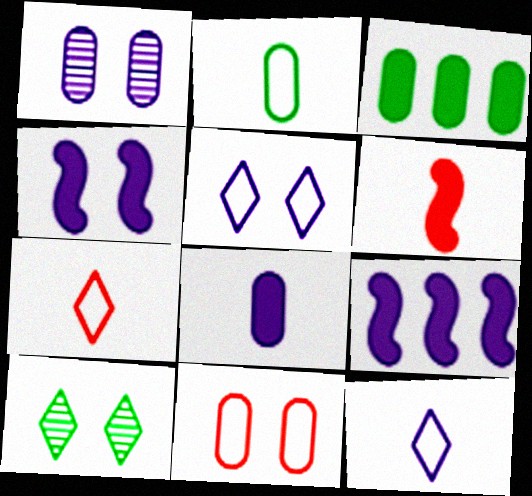[[1, 4, 5], 
[1, 9, 12], 
[4, 10, 11]]